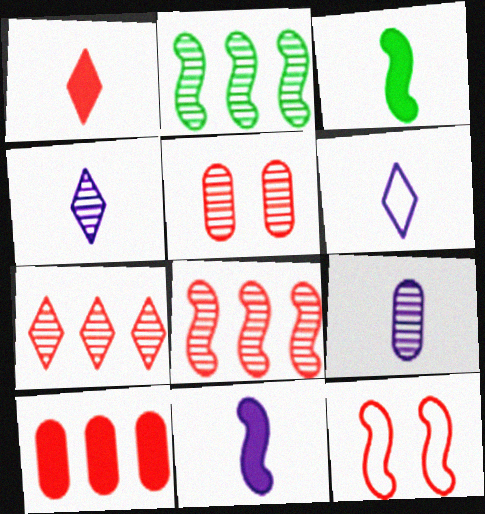[[2, 4, 5], 
[2, 11, 12], 
[6, 9, 11]]